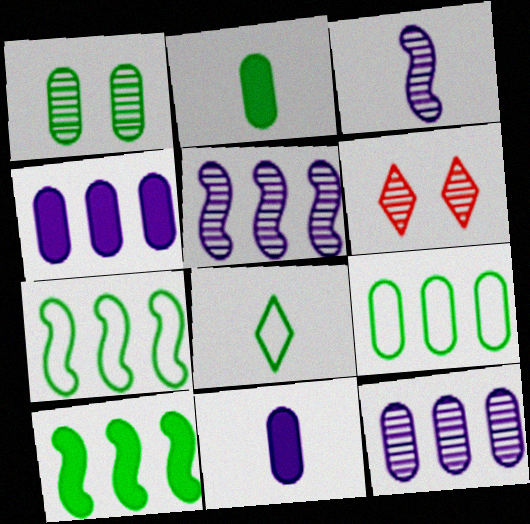[[1, 2, 9], 
[1, 8, 10], 
[6, 7, 11]]